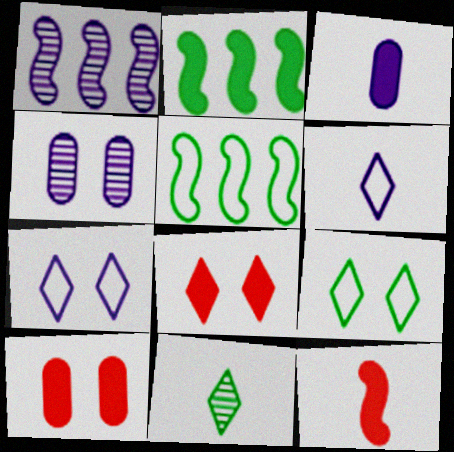[[1, 3, 7], 
[2, 3, 8]]